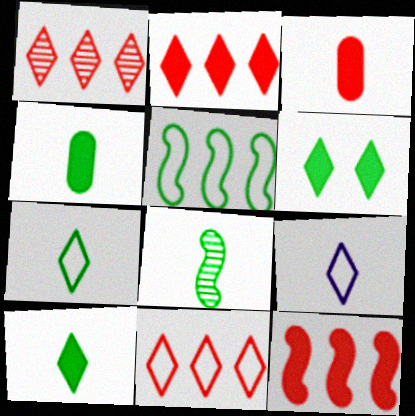[[1, 2, 11], 
[1, 6, 9], 
[3, 8, 9], 
[4, 7, 8]]